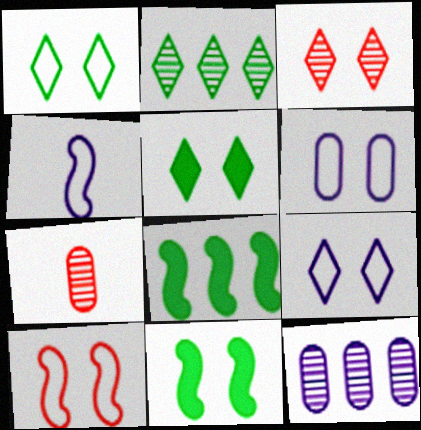[[1, 6, 10], 
[3, 5, 9], 
[3, 6, 11], 
[7, 8, 9]]